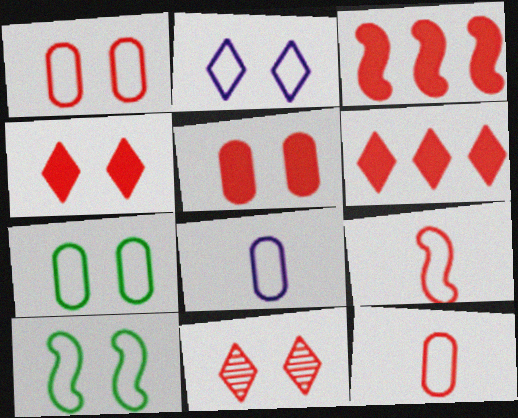[[1, 2, 10], 
[3, 11, 12]]